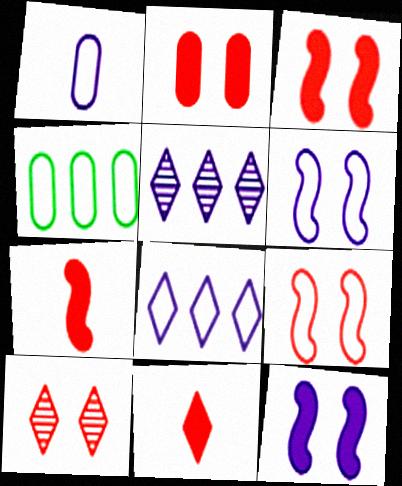[[1, 5, 12], 
[1, 6, 8], 
[2, 9, 10]]